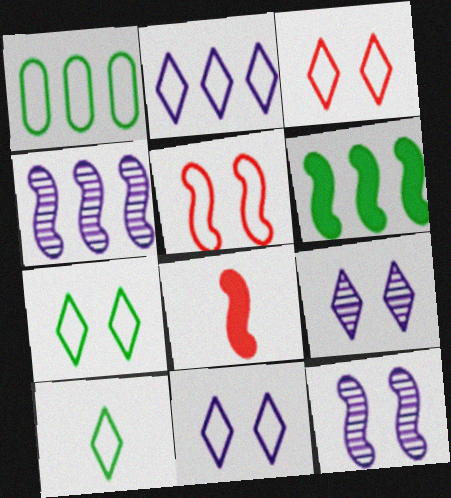[[1, 8, 9], 
[2, 3, 10], 
[3, 7, 11]]